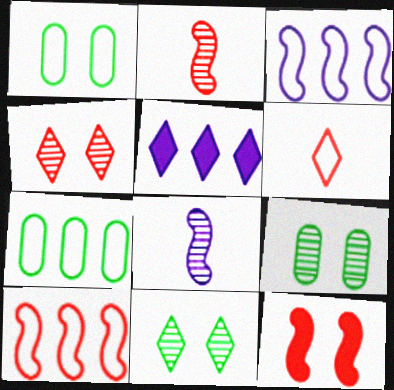[[1, 2, 5], 
[1, 3, 6], 
[2, 10, 12], 
[5, 6, 11]]